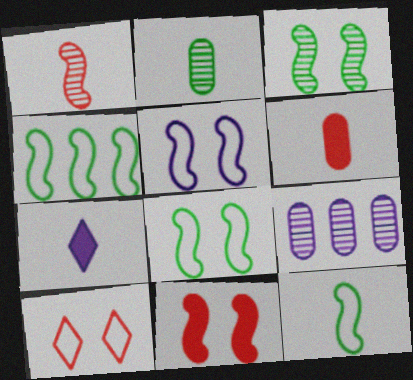[[3, 5, 11], 
[4, 8, 12], 
[5, 7, 9]]